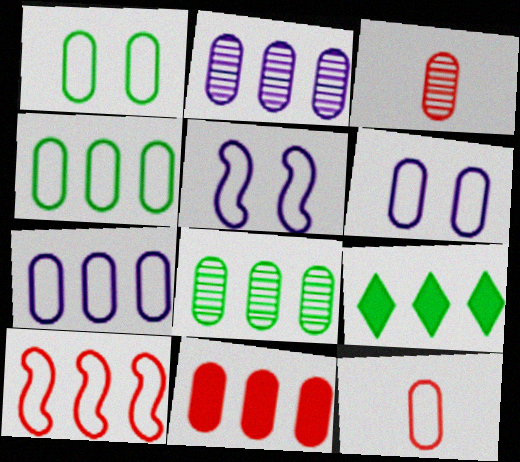[[1, 7, 12], 
[2, 4, 11], 
[2, 9, 10], 
[3, 5, 9], 
[4, 6, 12], 
[7, 8, 11]]